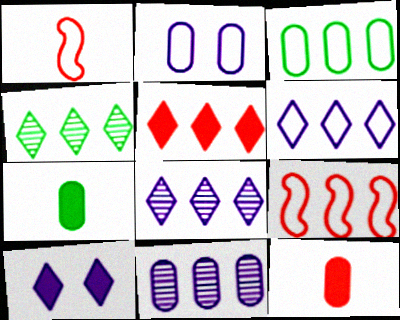[[3, 6, 9], 
[4, 5, 6]]